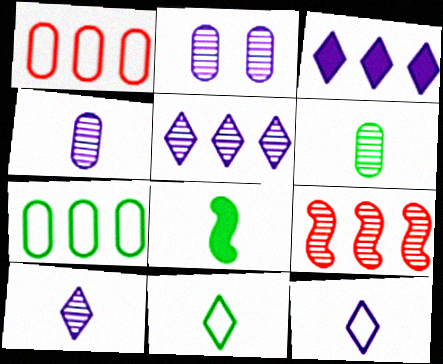[[3, 7, 9], 
[6, 8, 11]]